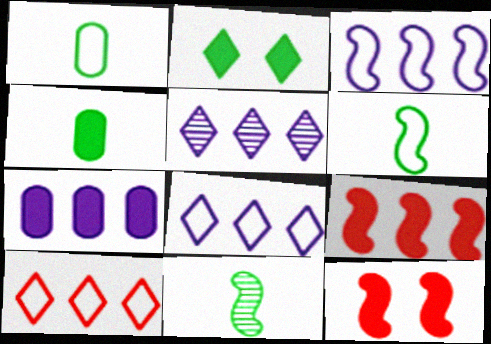[[1, 5, 12], 
[3, 5, 7], 
[3, 11, 12]]